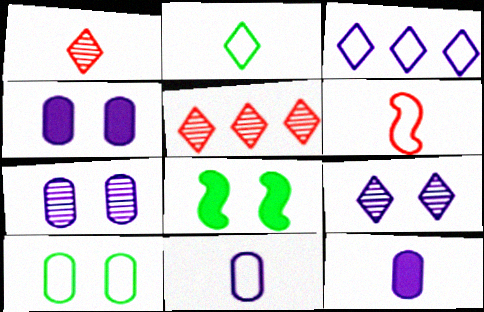[[2, 6, 11], 
[3, 6, 10], 
[5, 8, 11]]